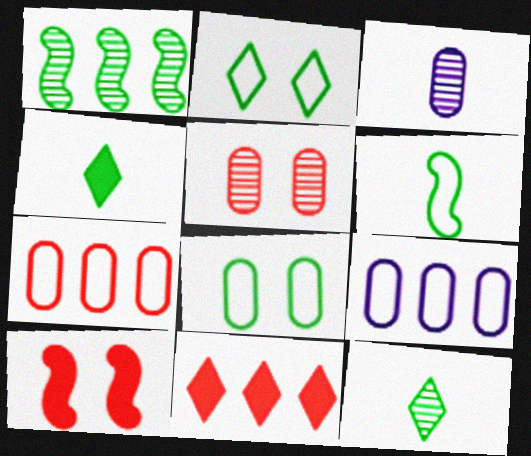[[1, 4, 8], 
[1, 9, 11], 
[9, 10, 12]]